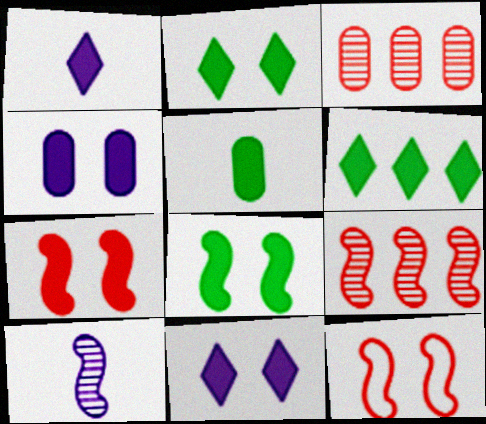[[2, 4, 7], 
[5, 6, 8]]